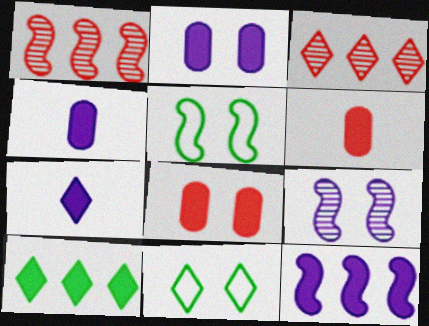[[1, 4, 11], 
[2, 7, 12], 
[3, 4, 5], 
[3, 7, 11], 
[8, 9, 11]]